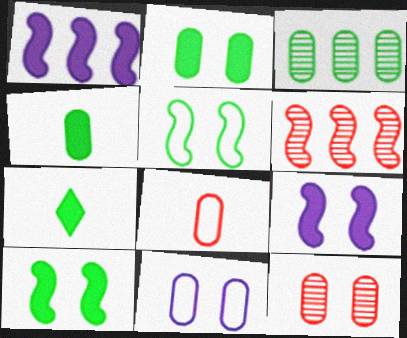[[2, 11, 12], 
[3, 5, 7], 
[6, 7, 11]]